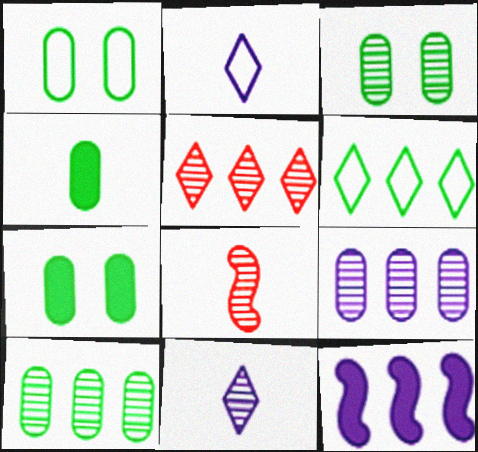[[1, 3, 7], 
[1, 4, 10], 
[2, 4, 8]]